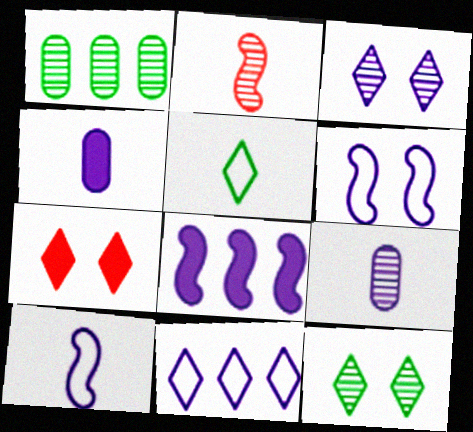[[1, 2, 3], 
[1, 7, 10], 
[2, 4, 5]]